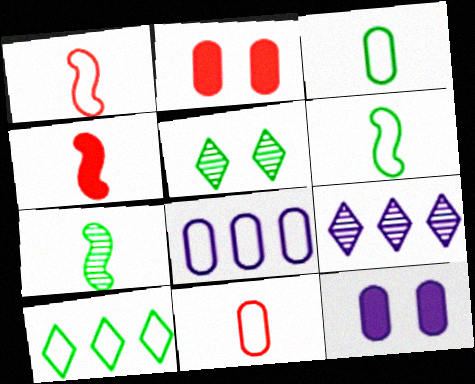[[2, 6, 9], 
[4, 5, 8]]